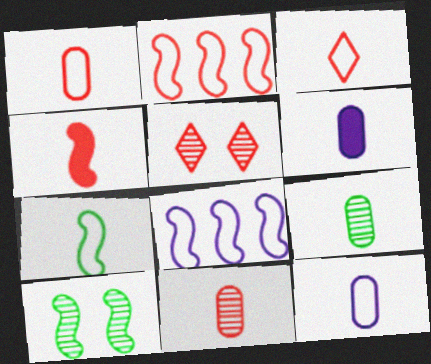[[1, 6, 9], 
[3, 4, 11], 
[3, 7, 12], 
[4, 8, 10]]